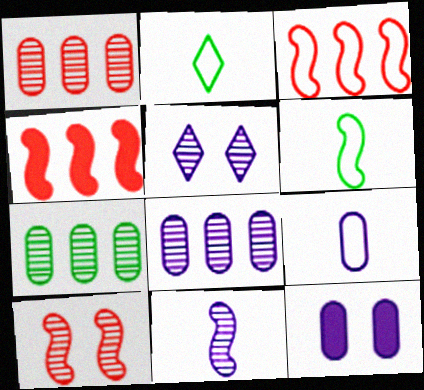[[1, 7, 8], 
[5, 8, 11], 
[8, 9, 12]]